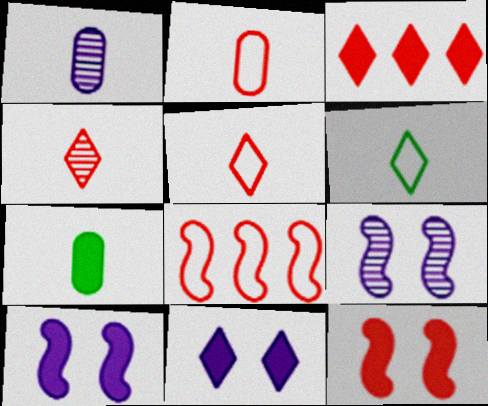[[1, 2, 7], 
[3, 7, 10]]